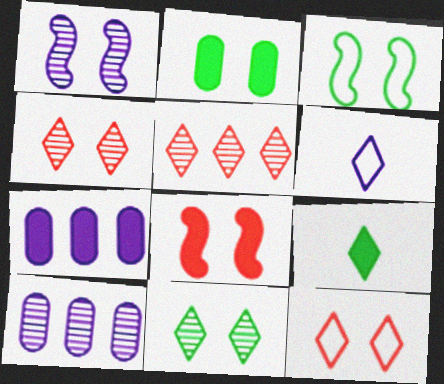[[1, 2, 12], 
[1, 3, 8], 
[1, 6, 7], 
[2, 3, 11], 
[7, 8, 9]]